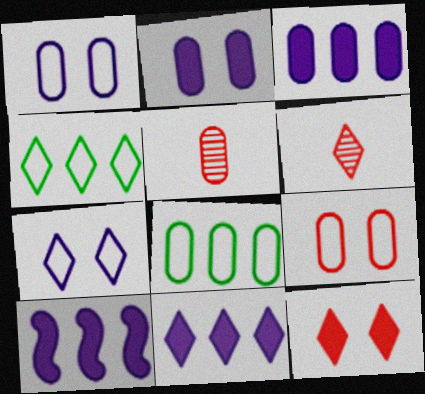[[2, 5, 8], 
[3, 10, 11]]